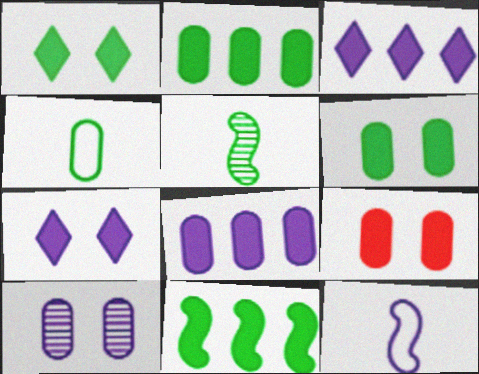[[3, 10, 12]]